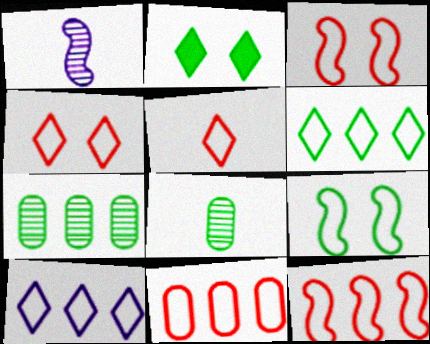[[1, 2, 11], 
[3, 5, 11]]